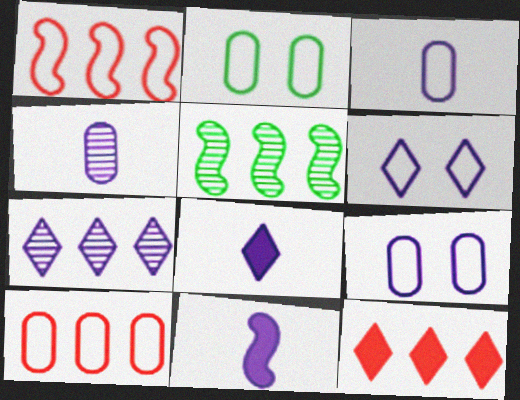[[2, 3, 10], 
[6, 7, 8], 
[7, 9, 11]]